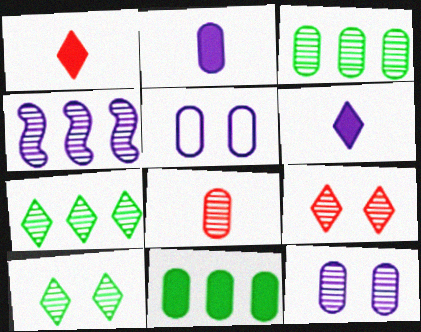[[3, 8, 12], 
[4, 5, 6], 
[4, 8, 10], 
[5, 8, 11]]